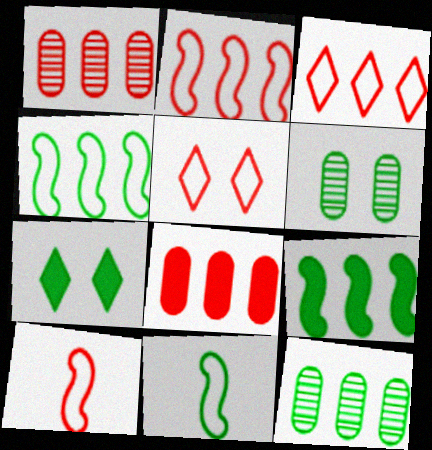[[7, 11, 12]]